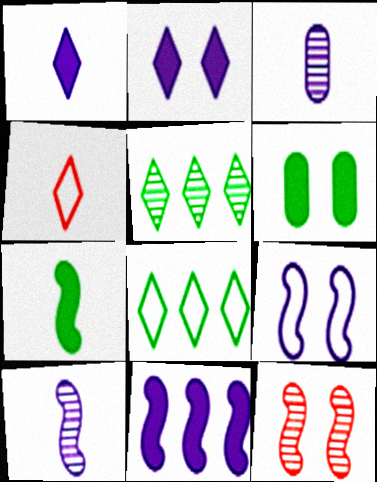[[2, 4, 5], 
[3, 4, 7], 
[3, 5, 12], 
[9, 10, 11]]